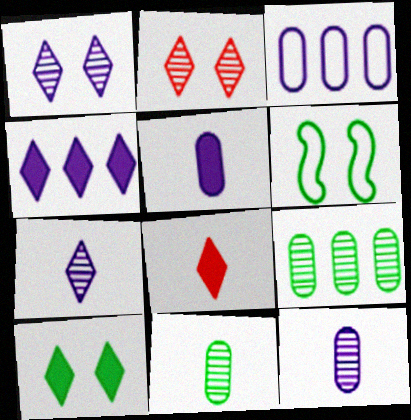[[4, 8, 10]]